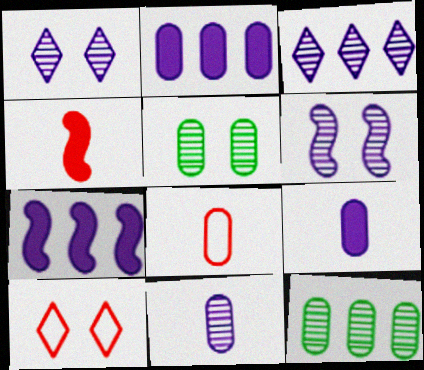[[2, 5, 8], 
[3, 6, 11]]